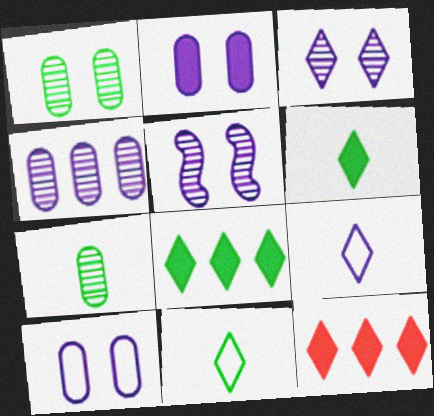[[3, 11, 12]]